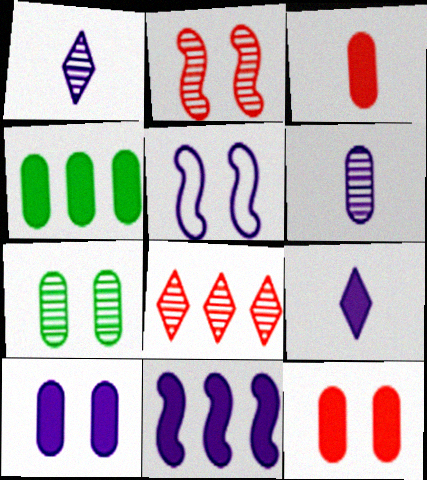[[3, 4, 10], 
[9, 10, 11]]